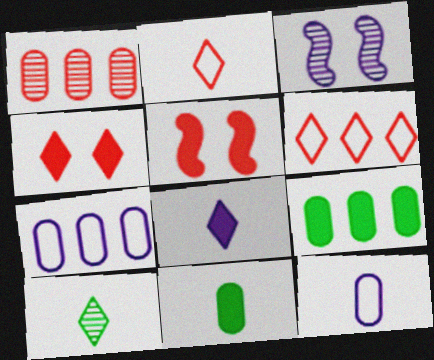[[1, 2, 5], 
[1, 3, 10], 
[1, 7, 9], 
[2, 3, 9], 
[2, 8, 10], 
[3, 6, 11], 
[3, 7, 8], 
[5, 7, 10], 
[5, 8, 9]]